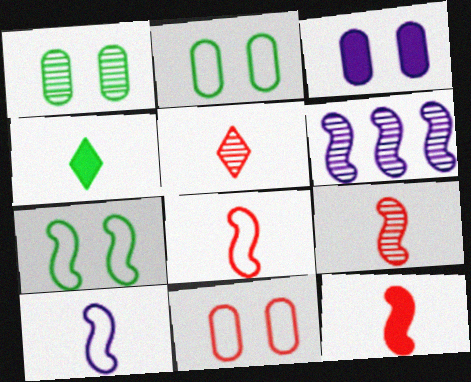[[1, 3, 11], 
[1, 5, 6], 
[4, 6, 11], 
[6, 7, 12], 
[8, 9, 12]]